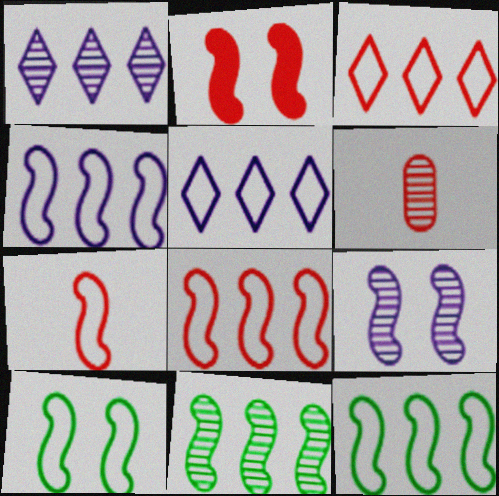[[2, 3, 6], 
[2, 9, 10], 
[4, 7, 10], 
[4, 8, 12]]